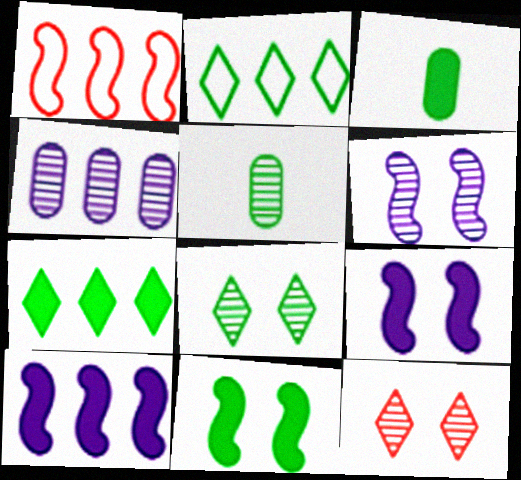[[1, 4, 7], 
[2, 5, 11], 
[3, 7, 11]]